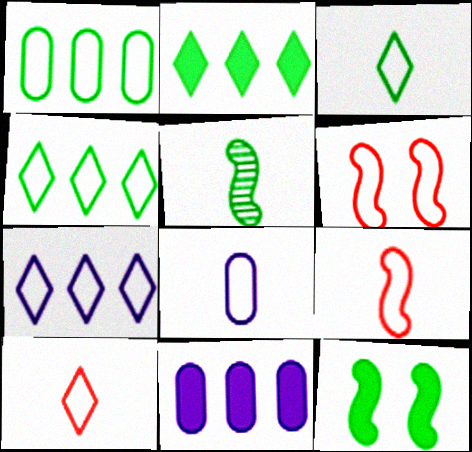[[3, 8, 9], 
[4, 6, 8]]